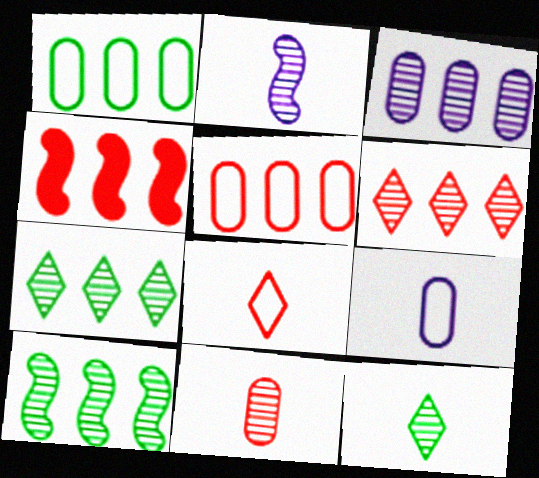[[2, 11, 12], 
[3, 6, 10], 
[4, 5, 6]]